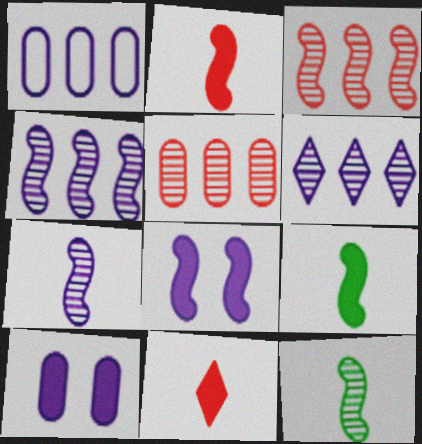[]